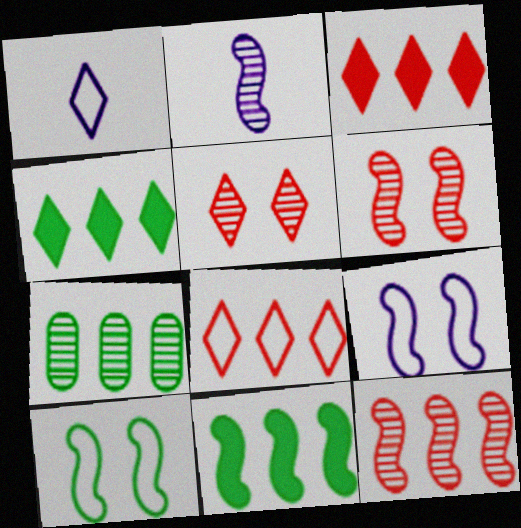[[1, 4, 5], 
[2, 5, 7]]